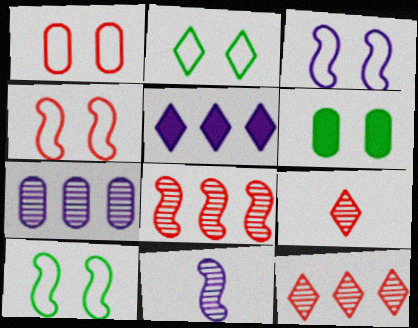[[1, 2, 3], 
[2, 5, 9], 
[3, 4, 10]]